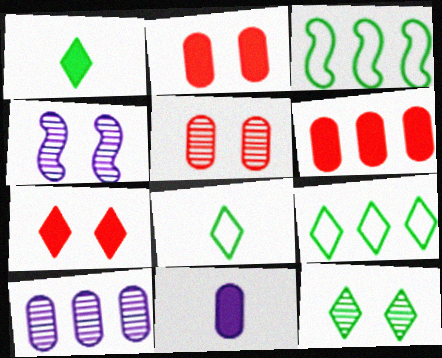[[1, 9, 12], 
[4, 5, 12], 
[4, 6, 8]]